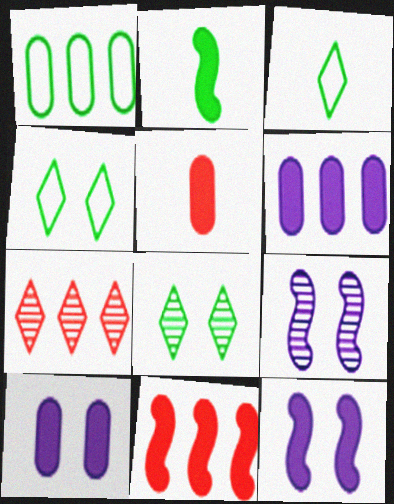[[1, 2, 8], 
[2, 11, 12]]